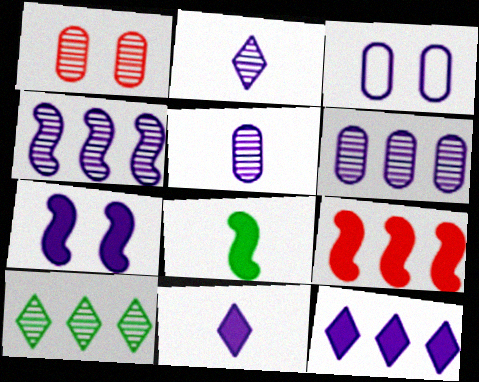[[3, 4, 11], 
[7, 8, 9]]